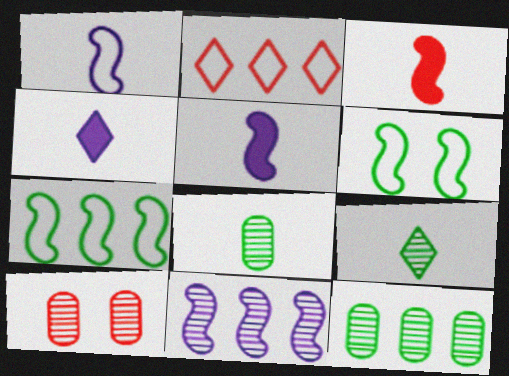[[2, 3, 10], 
[3, 6, 11], 
[4, 7, 10], 
[9, 10, 11]]